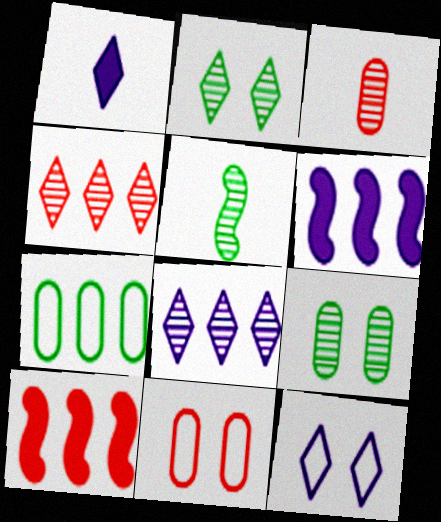[[1, 8, 12], 
[4, 6, 7], 
[7, 8, 10]]